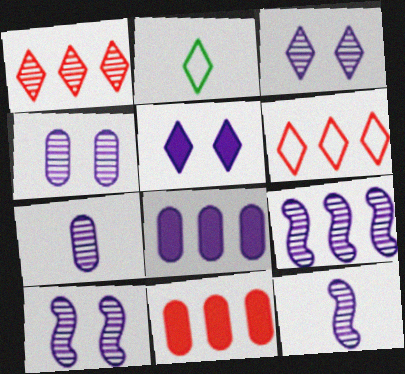[[1, 2, 5], 
[2, 10, 11], 
[3, 4, 10], 
[3, 7, 9], 
[9, 10, 12]]